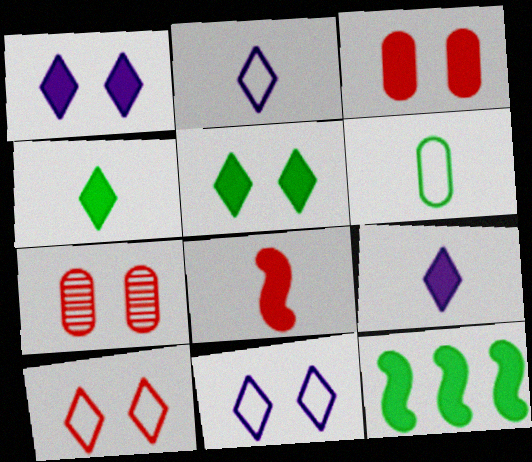[[2, 7, 12], 
[3, 9, 12]]